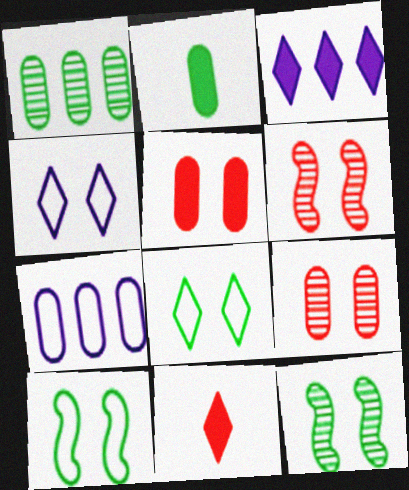[[2, 7, 9], 
[4, 5, 12], 
[7, 11, 12]]